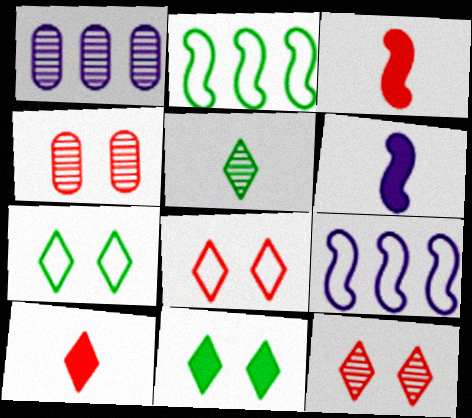[[1, 3, 7]]